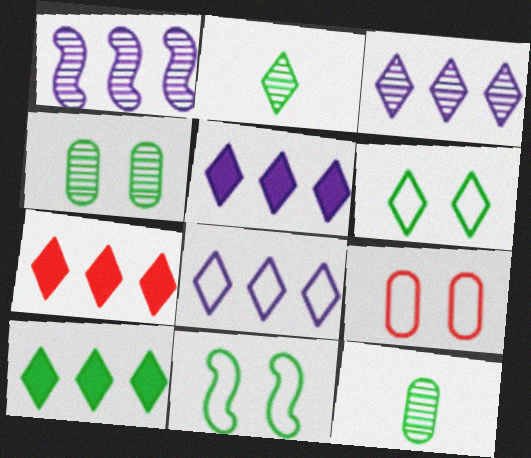[[2, 6, 10], 
[3, 5, 8], 
[5, 7, 10], 
[10, 11, 12]]